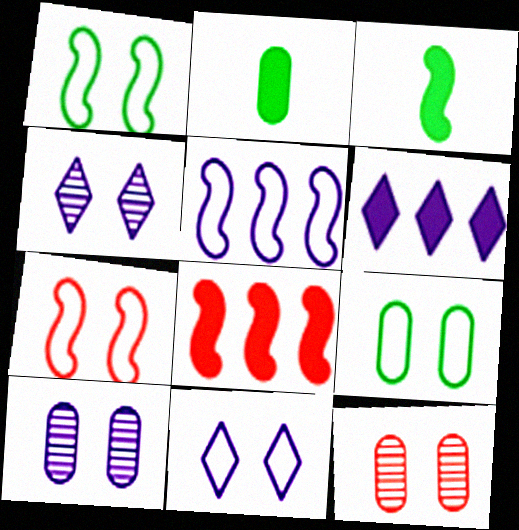[[7, 9, 11]]